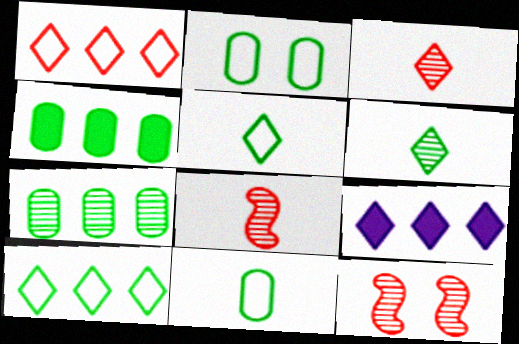[[2, 8, 9], 
[9, 11, 12]]